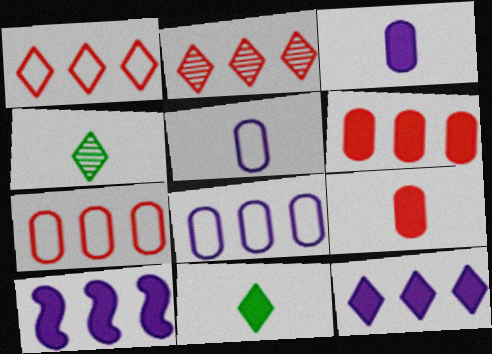[]